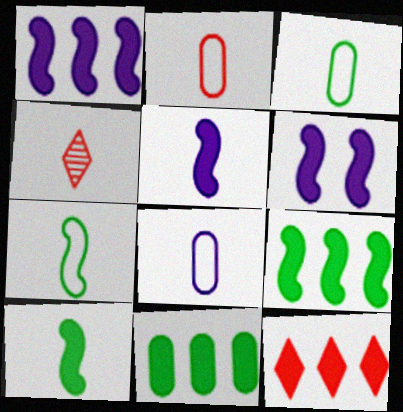[[1, 5, 6], 
[1, 11, 12], 
[2, 3, 8], 
[3, 4, 5], 
[4, 8, 10]]